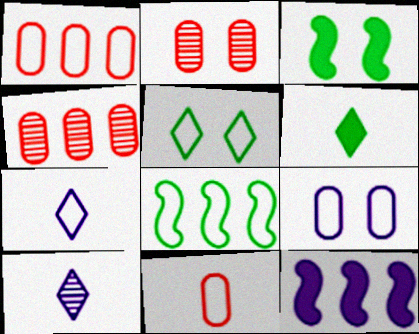[[1, 3, 10], 
[3, 4, 7], 
[9, 10, 12]]